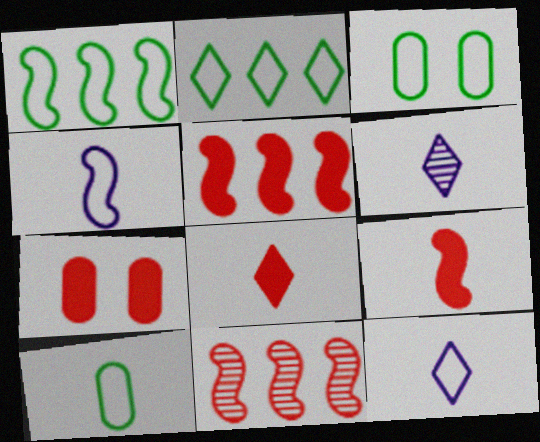[[1, 6, 7], 
[3, 5, 6], 
[5, 7, 8], 
[6, 9, 10]]